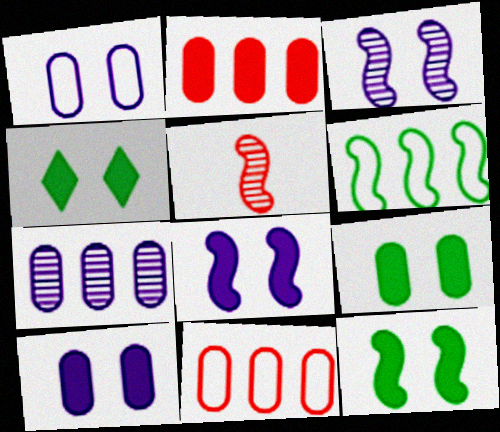[[4, 9, 12], 
[5, 6, 8]]